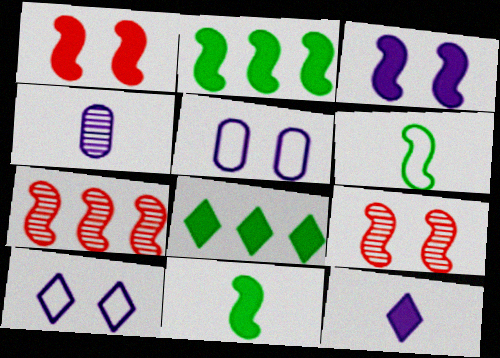[[3, 6, 7]]